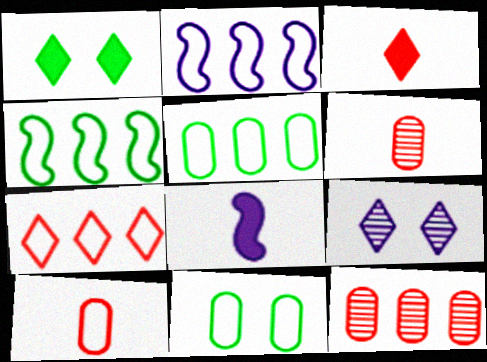[[1, 2, 6], 
[2, 5, 7]]